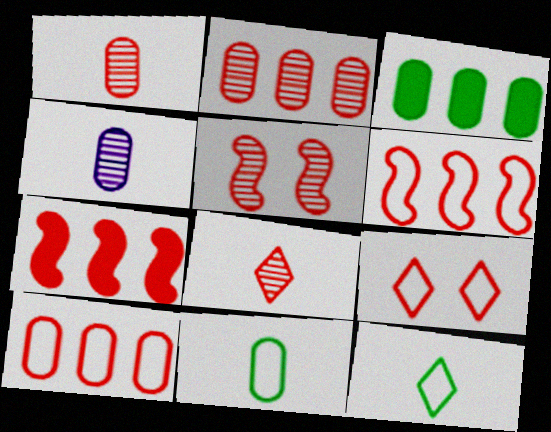[[1, 7, 9], 
[2, 5, 8]]